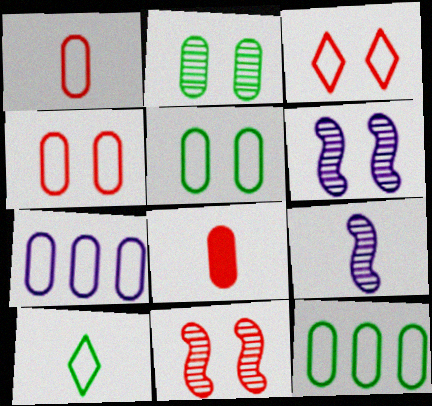[[1, 5, 7], 
[2, 7, 8], 
[8, 9, 10]]